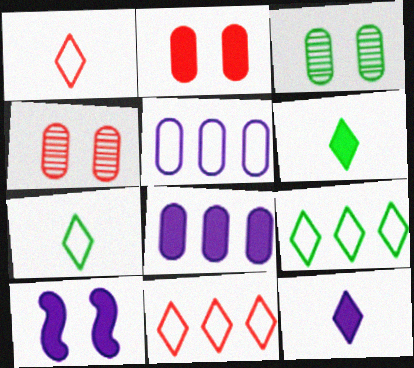[[8, 10, 12]]